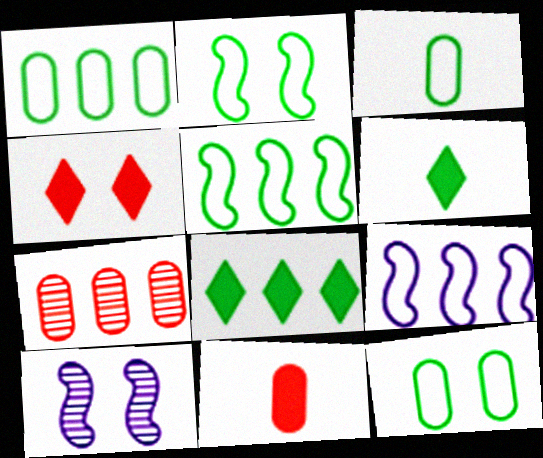[[1, 3, 12], 
[4, 10, 12], 
[7, 8, 9]]